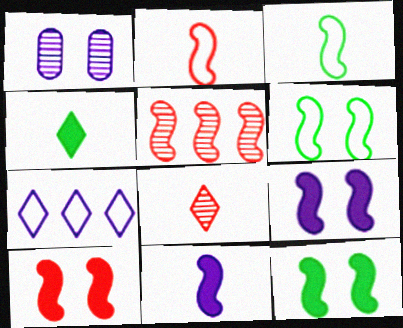[[1, 7, 11], 
[2, 5, 10], 
[3, 5, 9], 
[5, 6, 11], 
[9, 10, 12]]